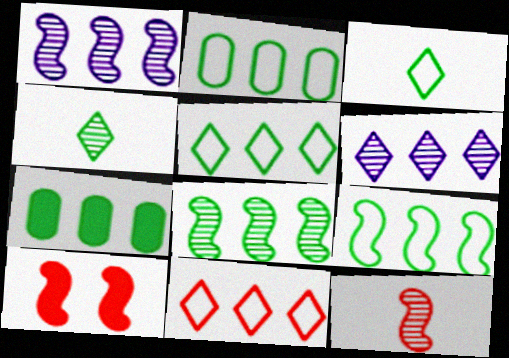[[1, 7, 11], 
[2, 5, 9], 
[5, 7, 8]]